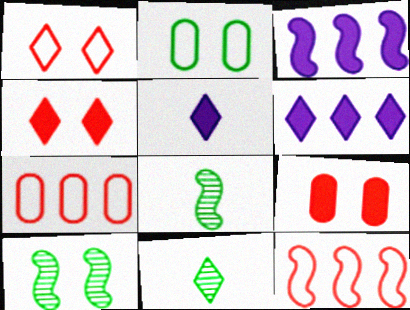[[1, 6, 11], 
[5, 7, 10]]